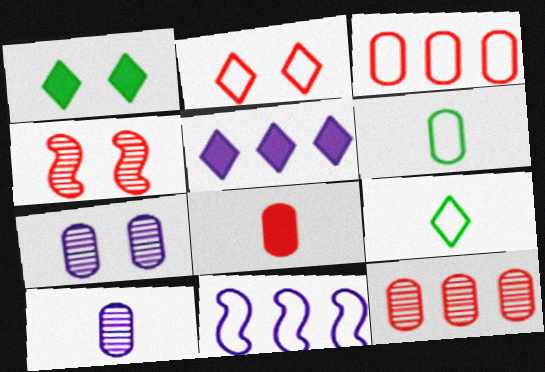[[2, 6, 11], 
[4, 5, 6], 
[6, 8, 10]]